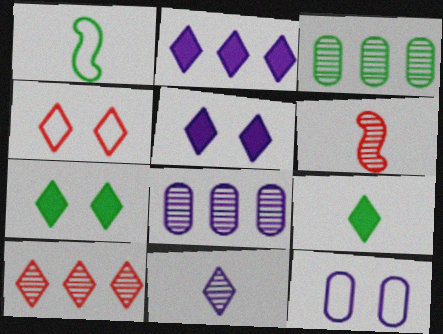[[1, 3, 7]]